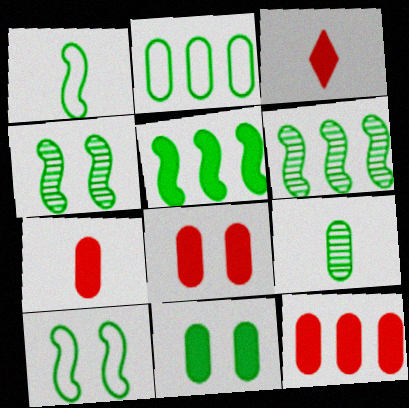[[1, 4, 5], 
[2, 9, 11], 
[7, 8, 12]]